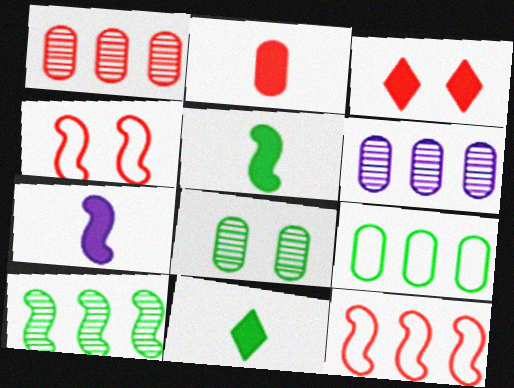[[2, 7, 11], 
[4, 6, 11], 
[4, 7, 10]]